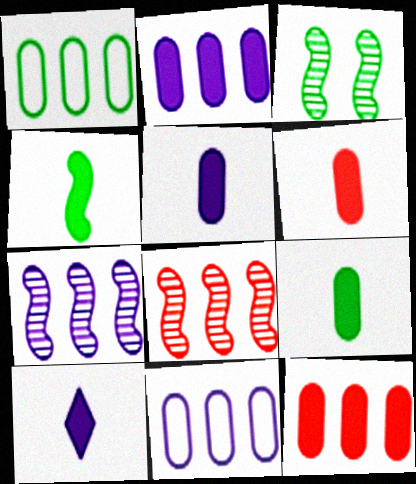[[4, 6, 10], 
[5, 6, 9]]